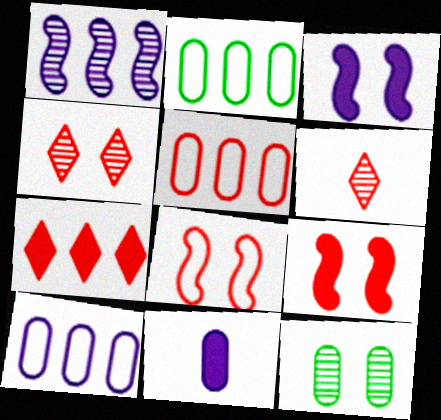[[1, 2, 7], 
[1, 6, 12], 
[2, 3, 6], 
[2, 5, 10], 
[5, 6, 9], 
[5, 11, 12]]